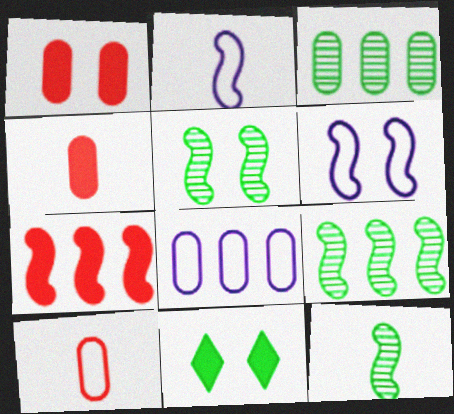[[2, 5, 7], 
[5, 9, 12], 
[6, 7, 12]]